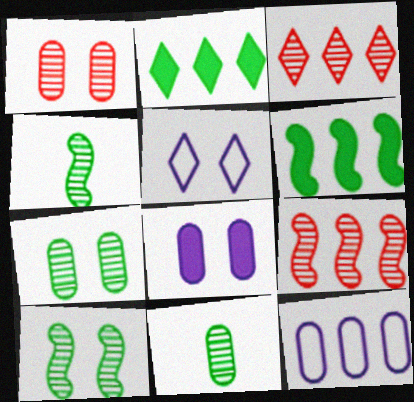[[2, 9, 12], 
[3, 6, 12]]